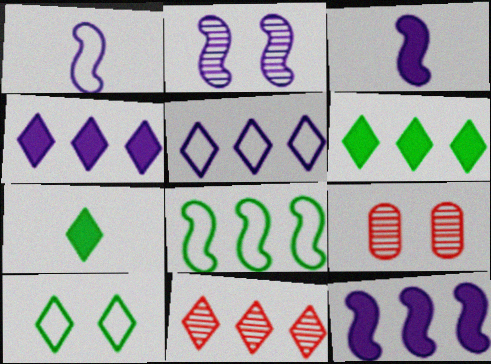[[1, 2, 12], 
[1, 6, 9], 
[5, 6, 11]]